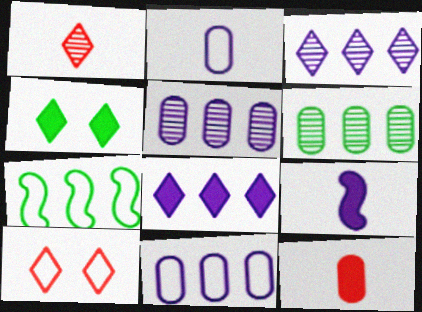[[2, 7, 10], 
[6, 9, 10]]